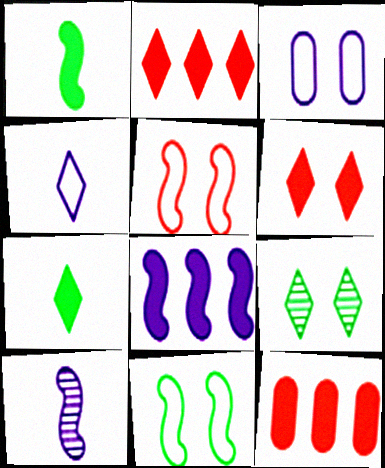[[2, 4, 9]]